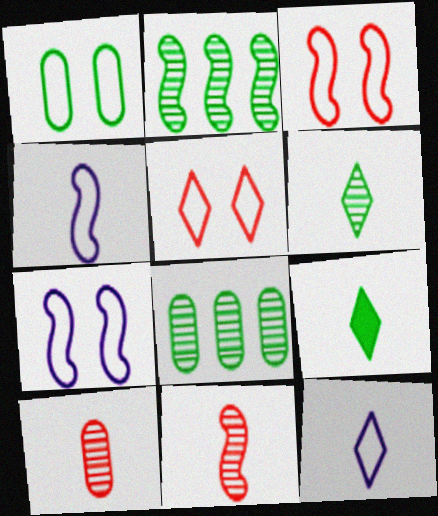[[1, 2, 9], 
[1, 5, 7], 
[4, 9, 10]]